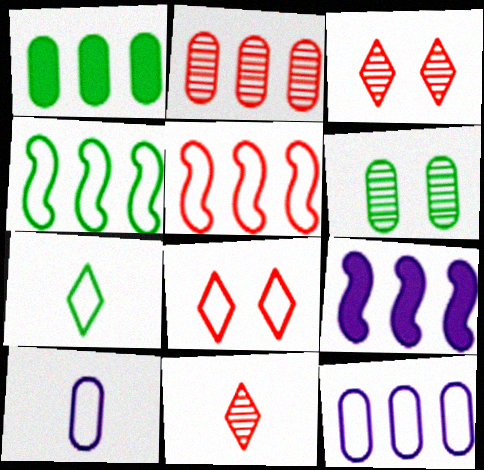[[1, 2, 12], 
[4, 8, 10]]